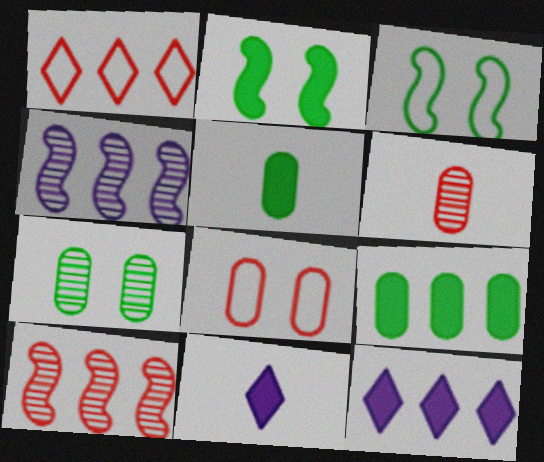[[1, 4, 9], 
[3, 6, 12]]